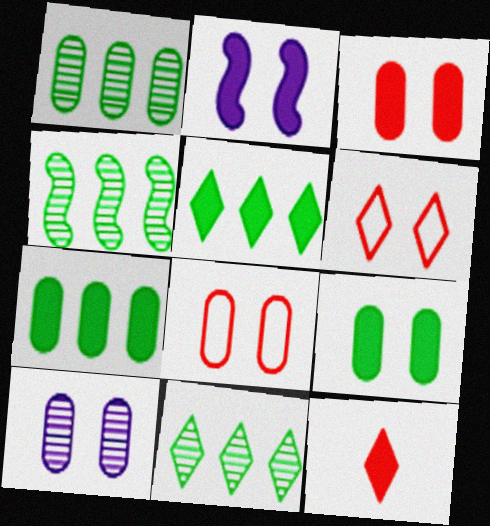[[1, 4, 11], 
[2, 7, 12], 
[8, 9, 10]]